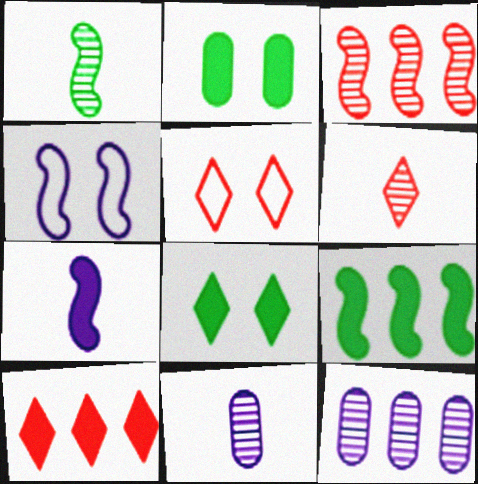[[1, 6, 11], 
[2, 7, 10], 
[5, 6, 10], 
[5, 9, 11]]